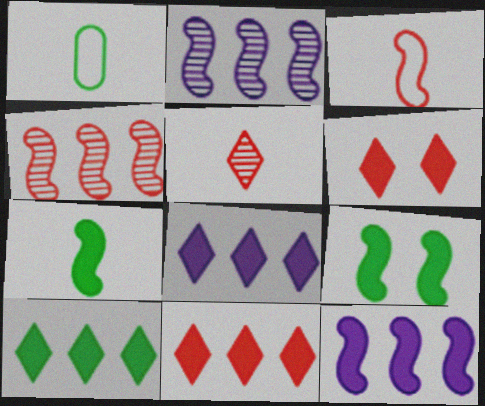[[1, 2, 6], 
[2, 3, 9], 
[8, 10, 11]]